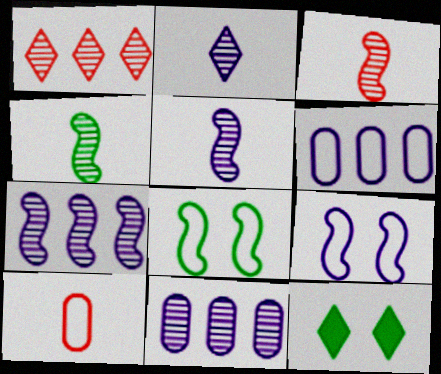[[3, 4, 5], 
[3, 6, 12], 
[7, 10, 12]]